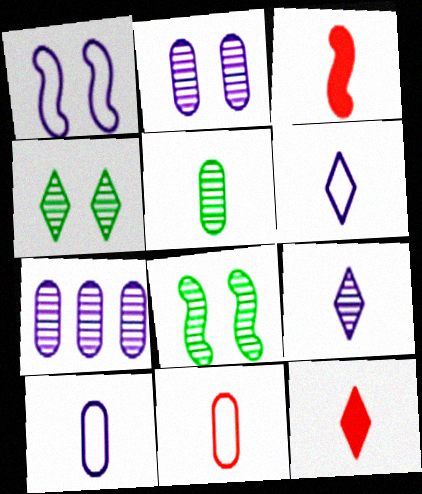[[3, 5, 6]]